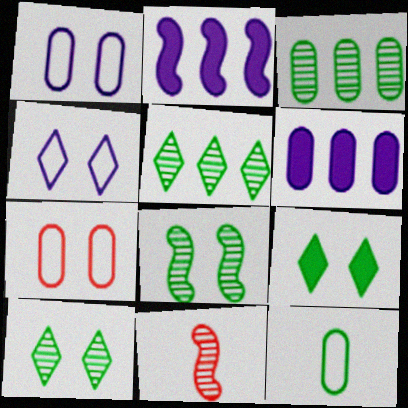[]